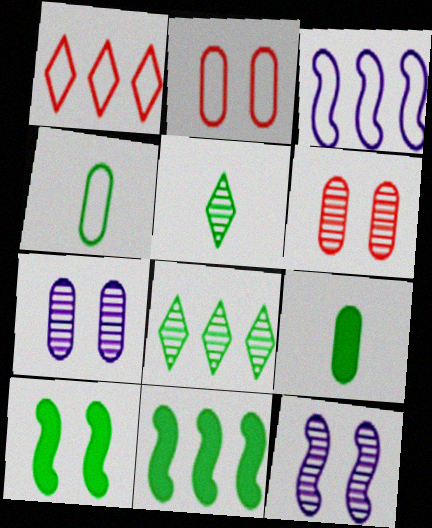[[1, 9, 12], 
[4, 8, 10]]